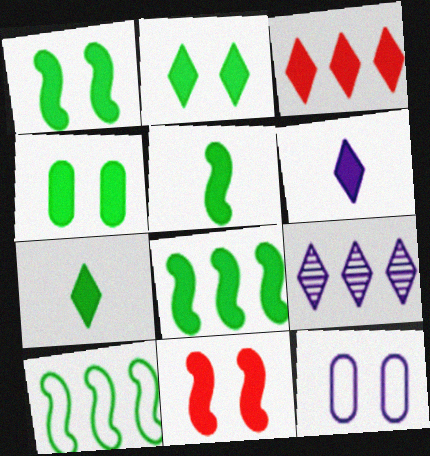[[1, 2, 4], 
[1, 5, 8], 
[2, 3, 6], 
[4, 7, 8]]